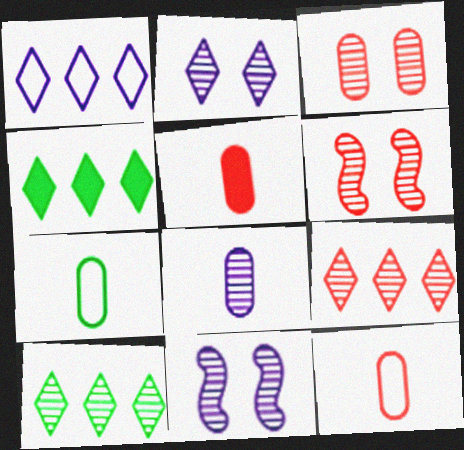[[1, 4, 9], 
[4, 11, 12], 
[5, 7, 8], 
[6, 8, 10]]